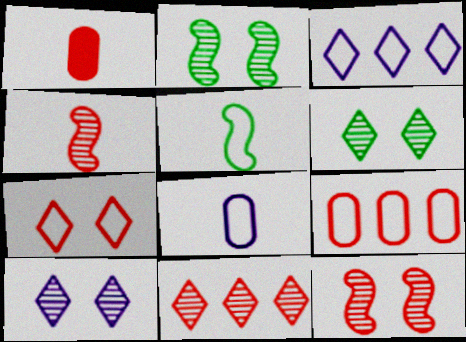[[1, 2, 3]]